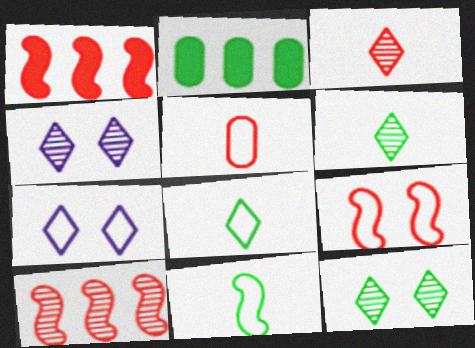[[2, 11, 12]]